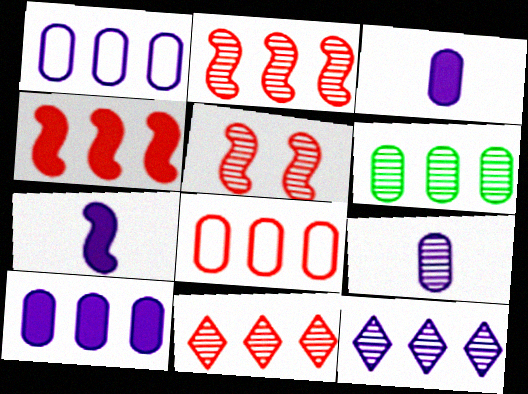[[2, 6, 12], 
[4, 8, 11], 
[6, 8, 10]]